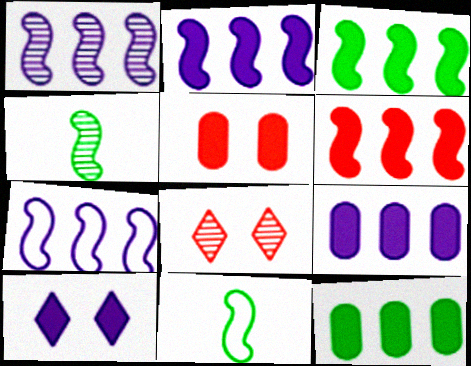[[1, 2, 7], 
[2, 3, 6], 
[8, 9, 11]]